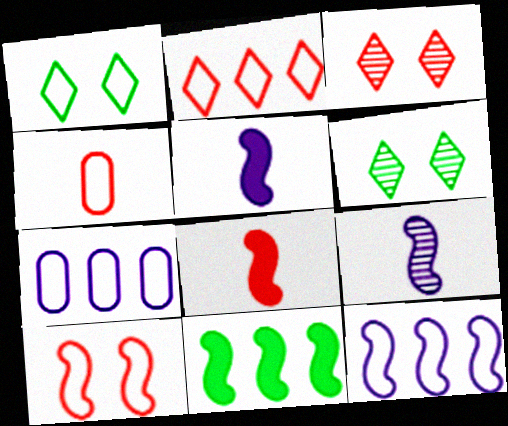[[1, 4, 12], 
[2, 4, 10], 
[6, 7, 8], 
[9, 10, 11]]